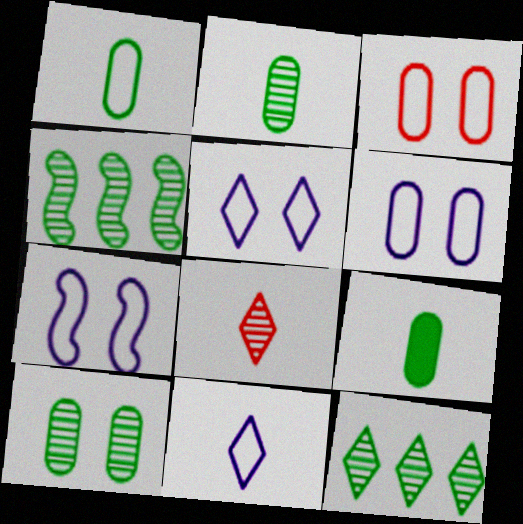[[1, 2, 9], 
[5, 6, 7]]